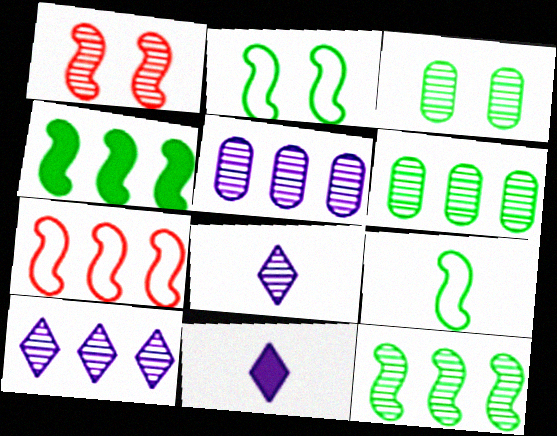[[1, 6, 8], 
[3, 7, 11]]